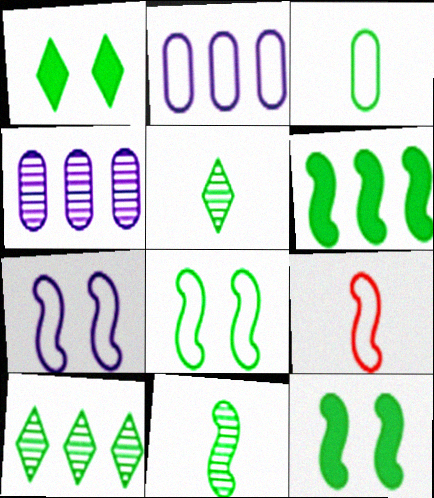[[1, 4, 9], 
[3, 10, 12], 
[6, 8, 11]]